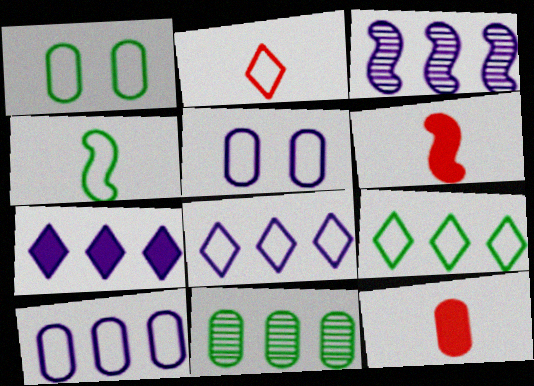[[1, 4, 9], 
[3, 7, 10], 
[5, 11, 12]]